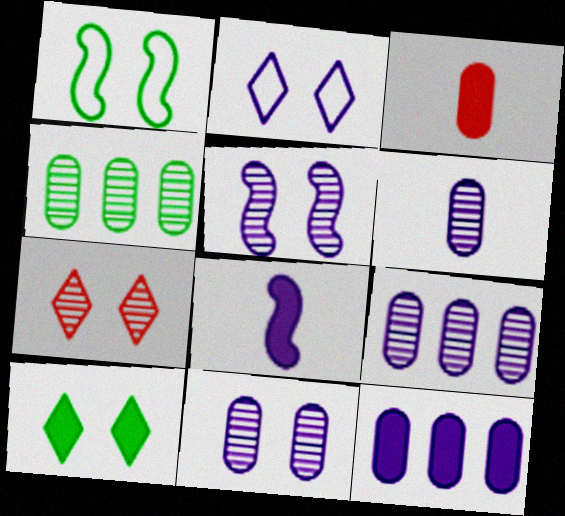[[2, 7, 10], 
[2, 8, 9], 
[6, 9, 11]]